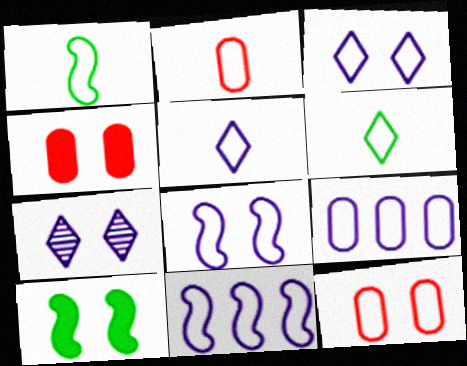[[1, 2, 5], 
[5, 8, 9], 
[6, 11, 12], 
[7, 10, 12]]